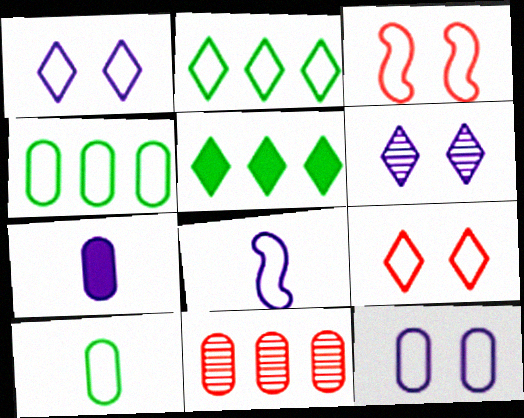[[4, 8, 9]]